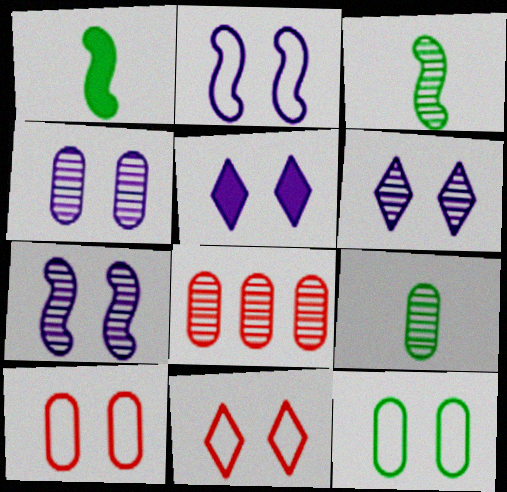[[2, 4, 5], 
[2, 11, 12], 
[3, 6, 8], 
[4, 6, 7], 
[4, 8, 9]]